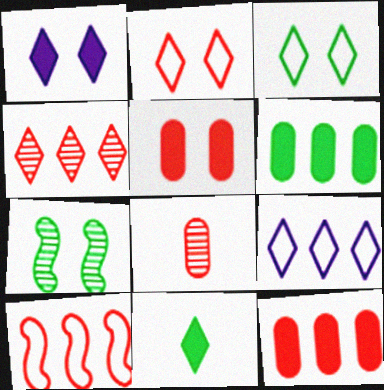[[4, 10, 12]]